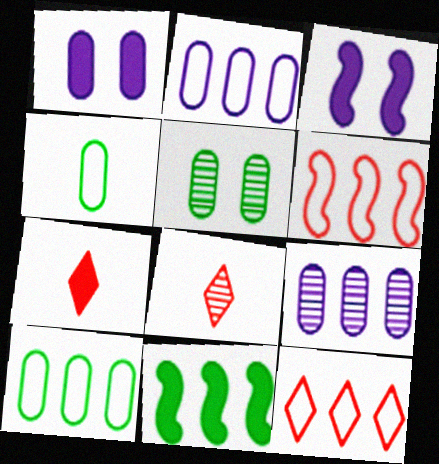[[1, 7, 11], 
[3, 8, 10], 
[9, 11, 12]]